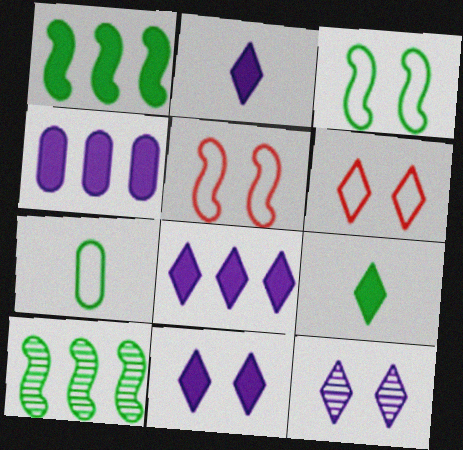[[2, 8, 11]]